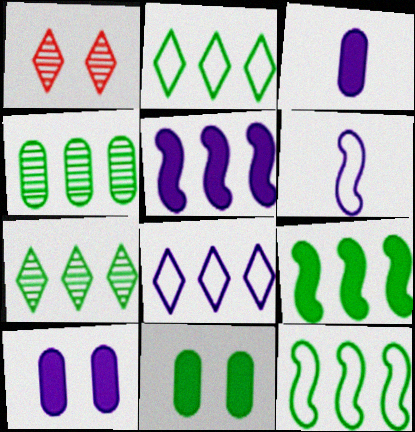[[1, 3, 12], 
[2, 4, 9]]